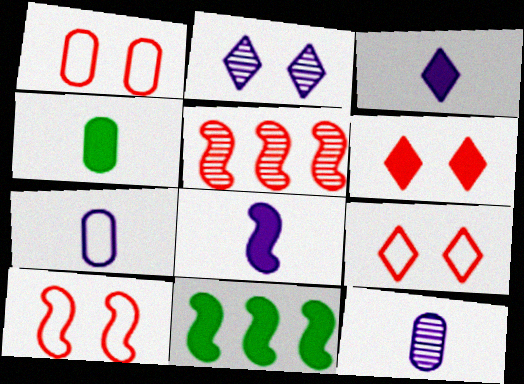[[1, 9, 10], 
[9, 11, 12]]